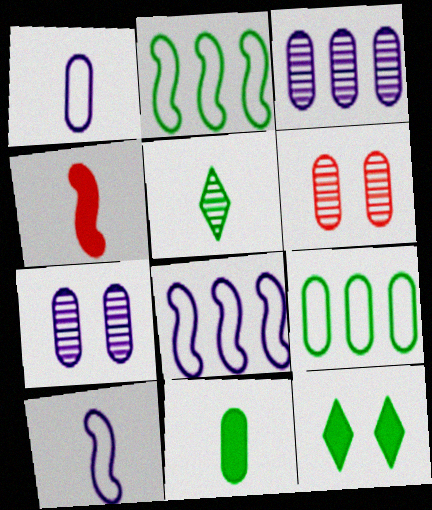[[1, 4, 5]]